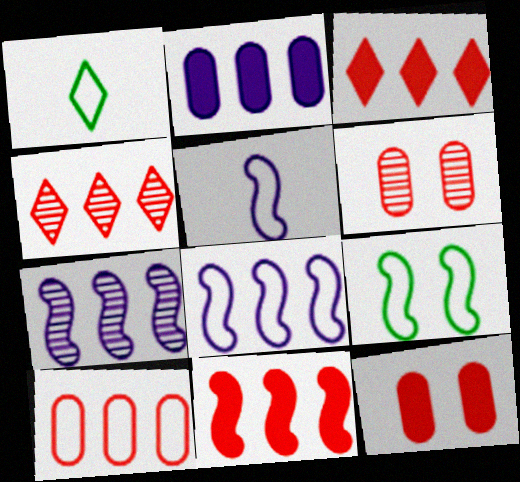[[1, 7, 12], 
[4, 10, 11]]